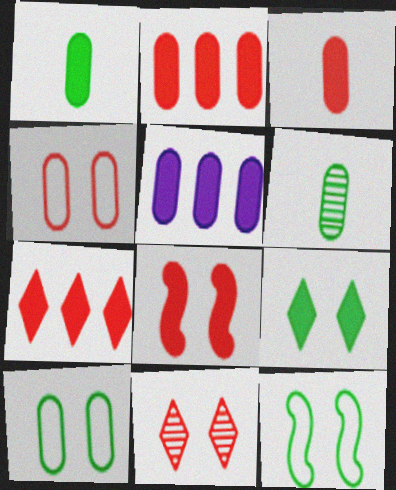[[3, 7, 8], 
[4, 5, 6], 
[4, 8, 11]]